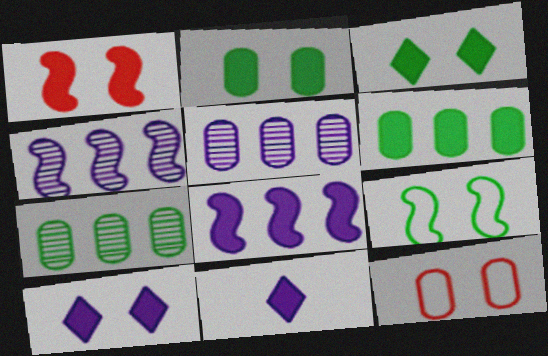[[1, 2, 10], 
[1, 6, 11]]